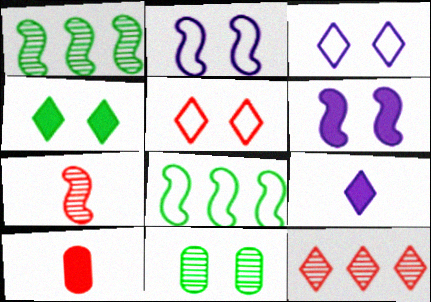[[1, 3, 10], 
[5, 6, 11], 
[6, 7, 8]]